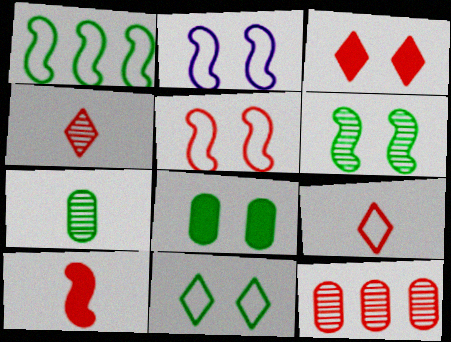[[6, 8, 11]]